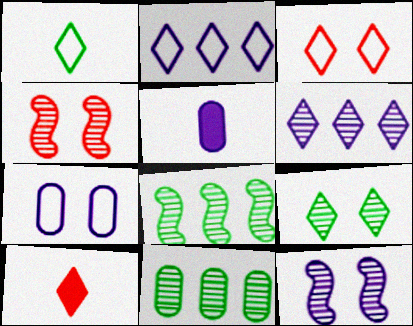[[1, 2, 3], 
[2, 5, 12], 
[2, 9, 10], 
[3, 5, 8], 
[7, 8, 10]]